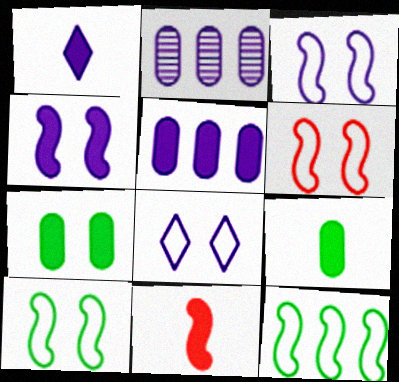[[1, 2, 3], 
[1, 4, 5], 
[1, 9, 11], 
[3, 6, 10]]